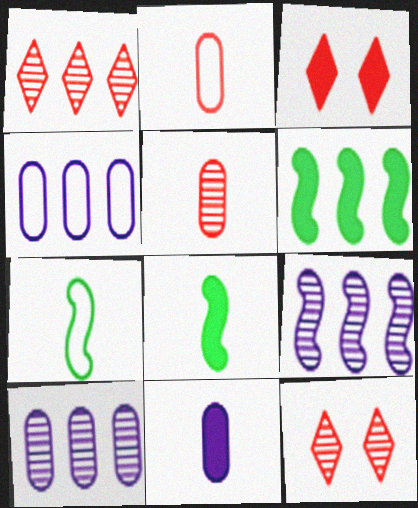[[1, 4, 6], 
[3, 6, 11], 
[3, 7, 10], 
[4, 8, 12]]